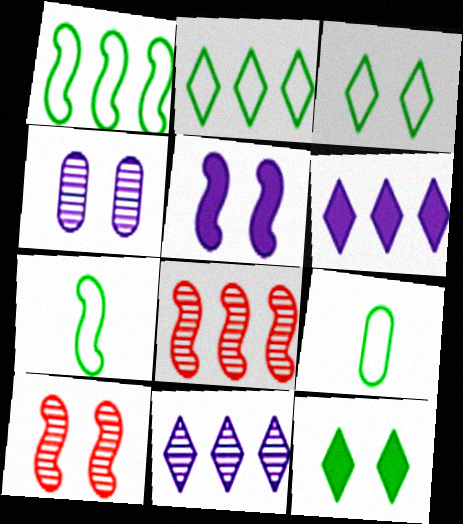[[1, 3, 9], 
[5, 7, 8], 
[6, 9, 10]]